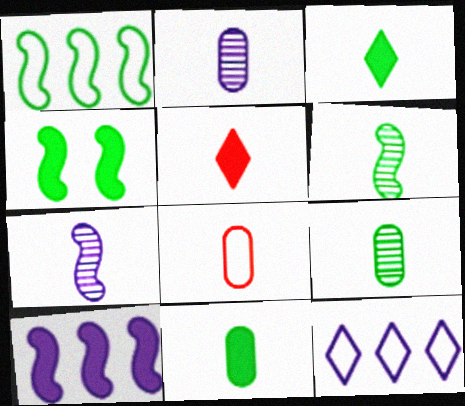[[1, 4, 6], 
[2, 8, 11], 
[3, 7, 8]]